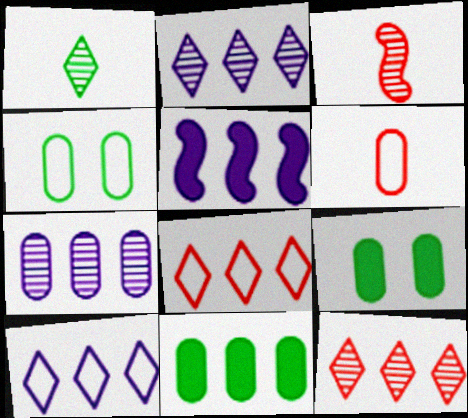[[3, 9, 10], 
[5, 7, 10], 
[6, 7, 9]]